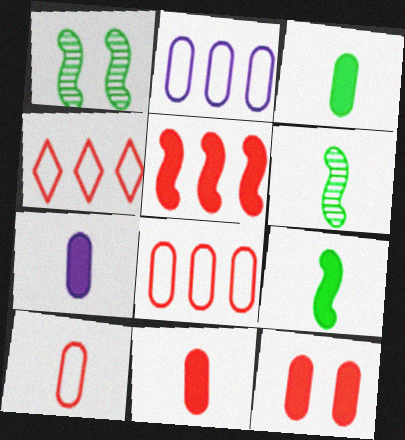[[1, 4, 7], 
[3, 7, 11]]